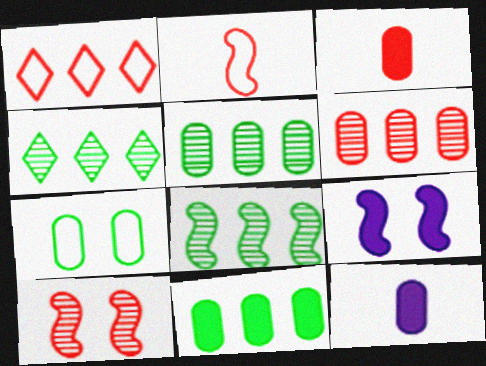[[1, 3, 10], 
[2, 8, 9], 
[4, 5, 8], 
[6, 7, 12]]